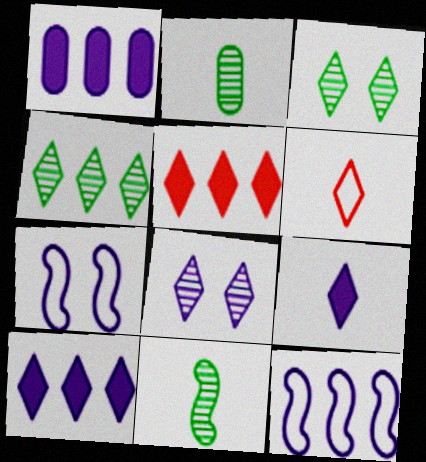[[2, 5, 7], 
[3, 6, 10]]